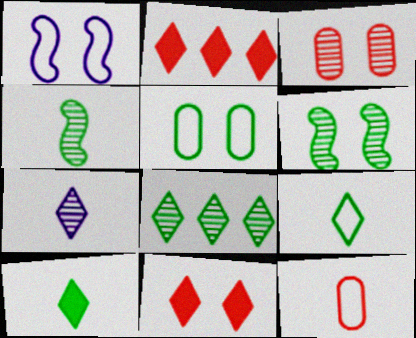[]